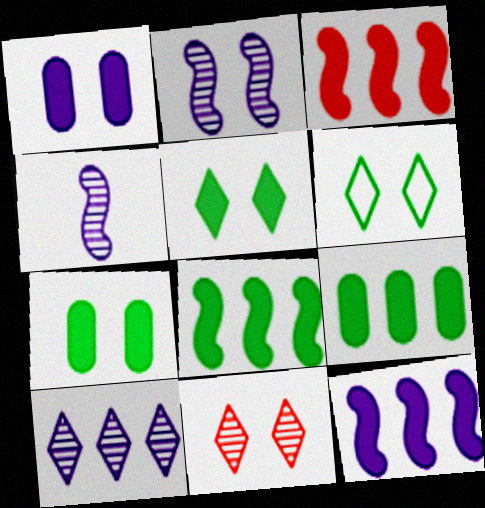[[3, 8, 12]]